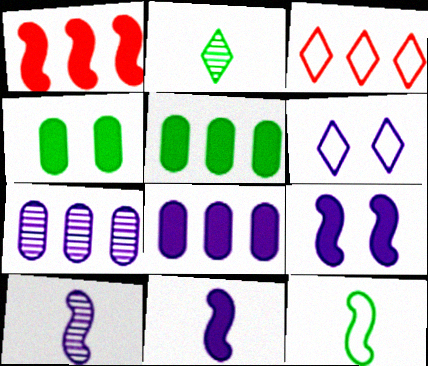[[3, 4, 10], 
[6, 7, 11], 
[6, 8, 10]]